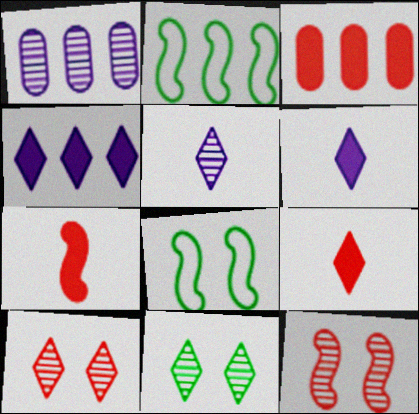[[1, 8, 9], 
[3, 5, 8]]